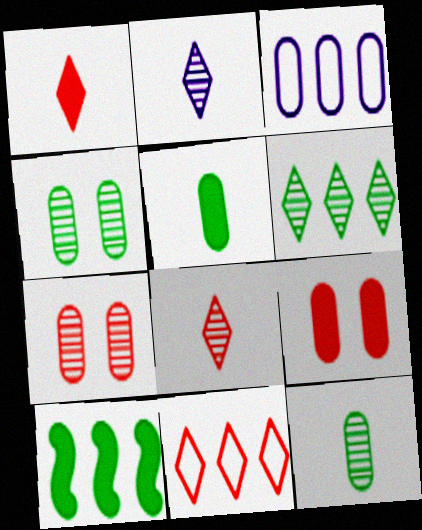[[3, 5, 7], 
[3, 9, 12]]